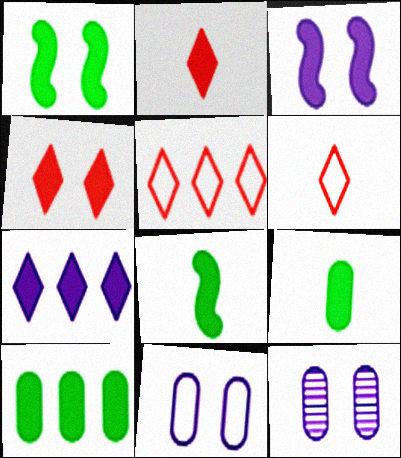[[2, 3, 10], 
[5, 8, 12]]